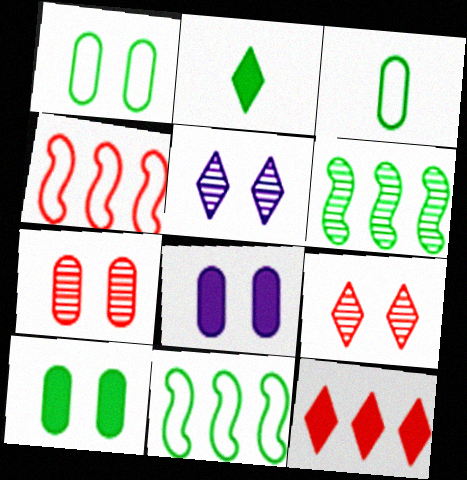[[1, 2, 6], 
[1, 7, 8]]